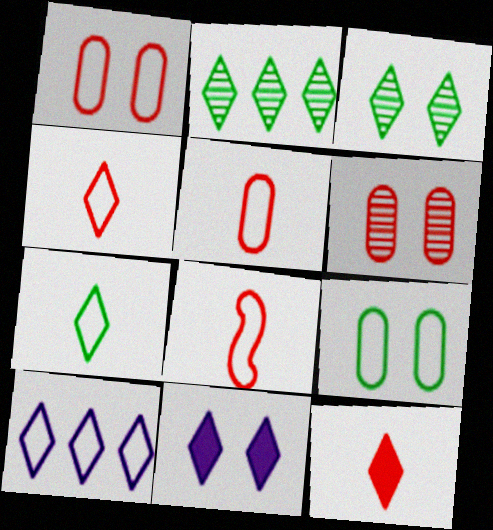[[2, 4, 11], 
[3, 10, 12], 
[4, 5, 8], 
[8, 9, 10]]